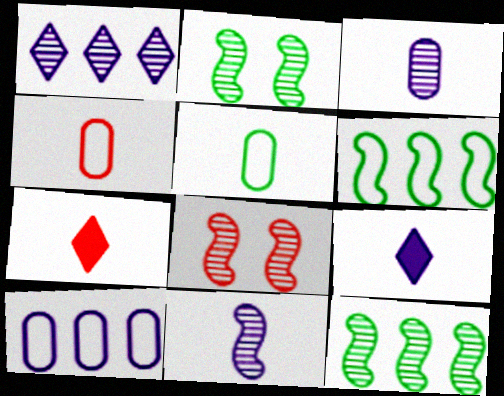[[2, 7, 10], 
[5, 7, 11], 
[8, 11, 12]]